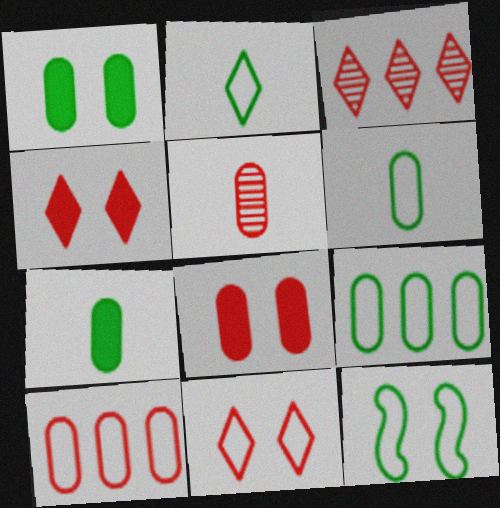[[2, 9, 12], 
[5, 8, 10]]